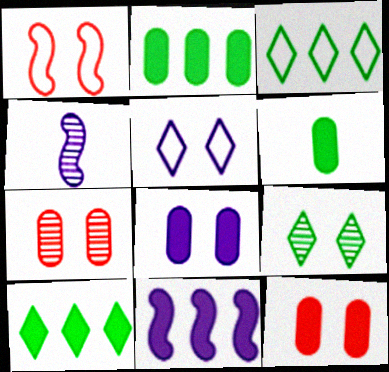[[1, 8, 9], 
[3, 4, 12]]